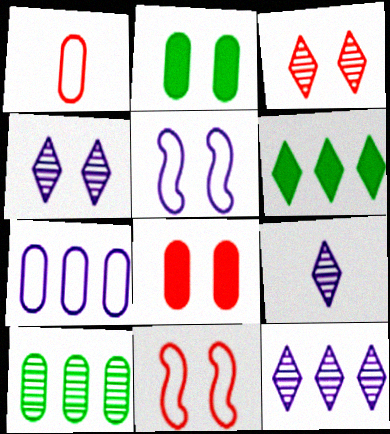[[2, 3, 5], 
[2, 4, 11], 
[3, 8, 11], 
[4, 9, 12]]